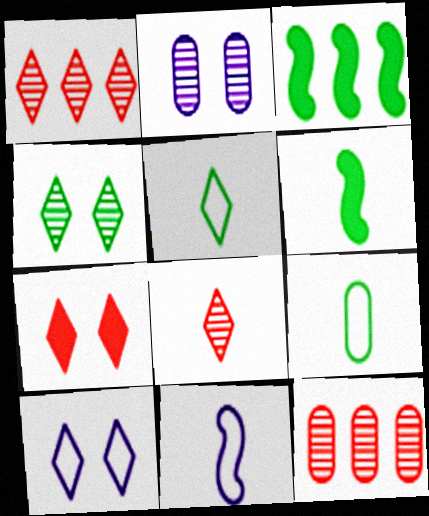[[3, 4, 9], 
[4, 7, 10], 
[6, 10, 12]]